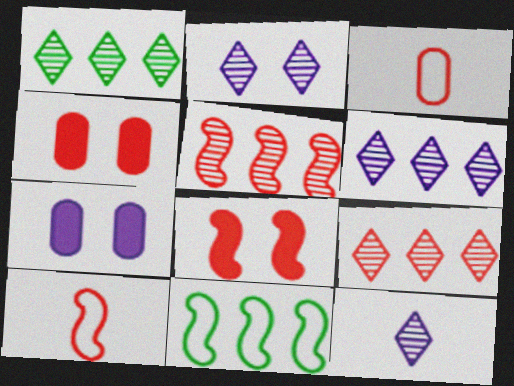[[1, 6, 9], 
[1, 7, 10], 
[2, 6, 12], 
[3, 8, 9], 
[4, 9, 10], 
[4, 11, 12], 
[5, 8, 10]]